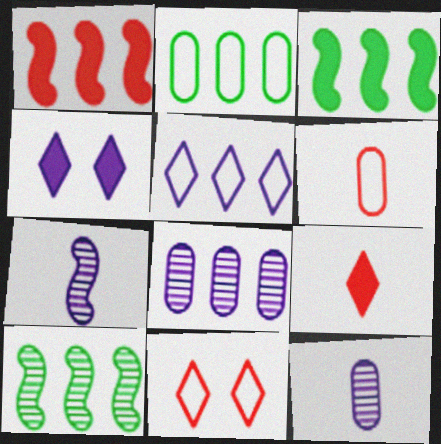[[3, 11, 12], 
[4, 6, 10]]